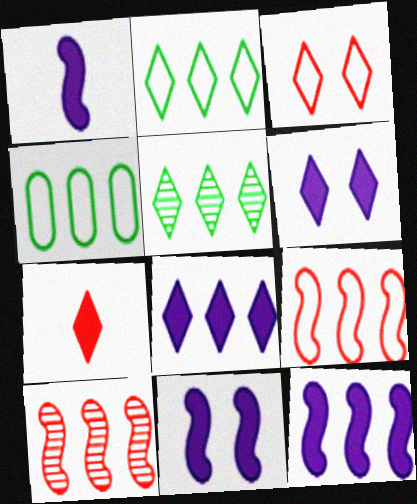[[1, 11, 12], 
[4, 8, 10]]